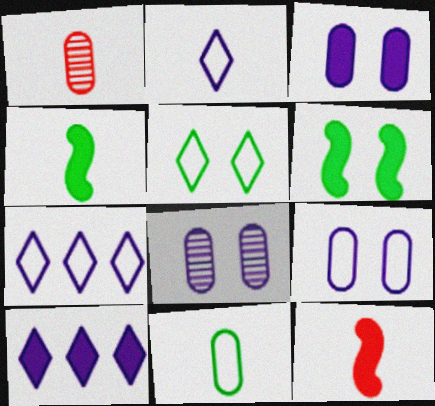[[1, 2, 4], 
[1, 6, 7], 
[3, 8, 9]]